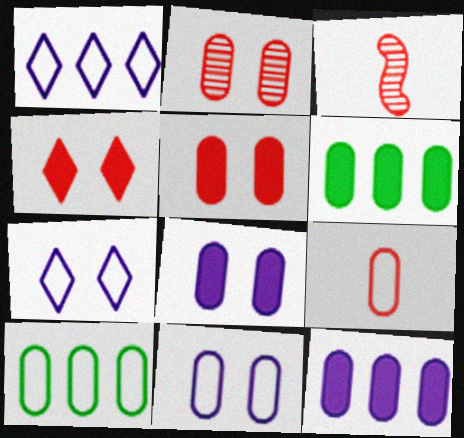[[3, 6, 7], 
[9, 10, 11]]